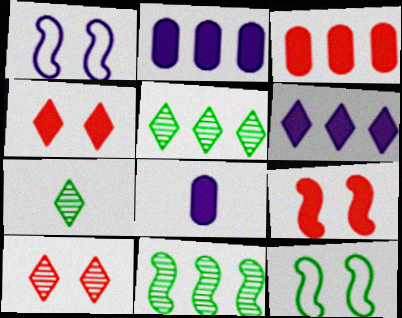[[1, 3, 7]]